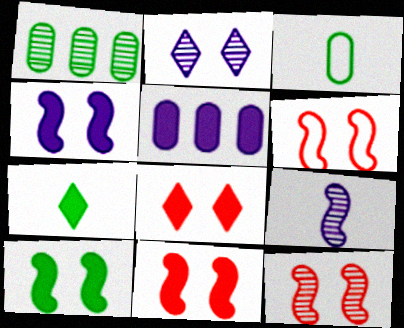[[4, 10, 11], 
[5, 7, 11], 
[6, 11, 12]]